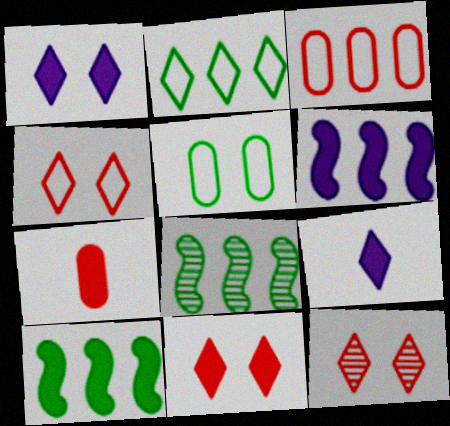[[1, 7, 10], 
[2, 9, 12], 
[4, 11, 12]]